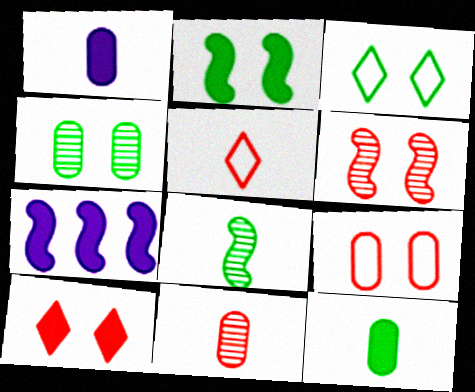[[1, 5, 8], 
[2, 3, 4], 
[3, 7, 11], 
[4, 5, 7], 
[6, 9, 10], 
[7, 10, 12]]